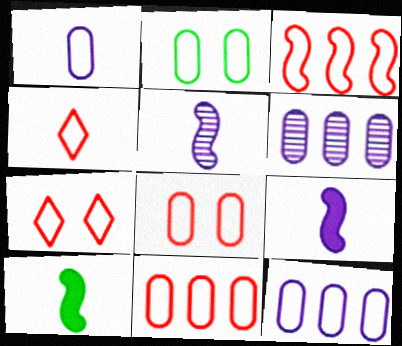[[1, 2, 11], 
[3, 4, 8], 
[6, 7, 10]]